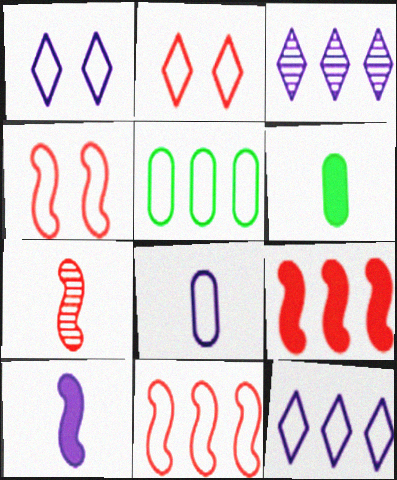[[3, 4, 6], 
[3, 5, 9], 
[4, 7, 9], 
[5, 11, 12]]